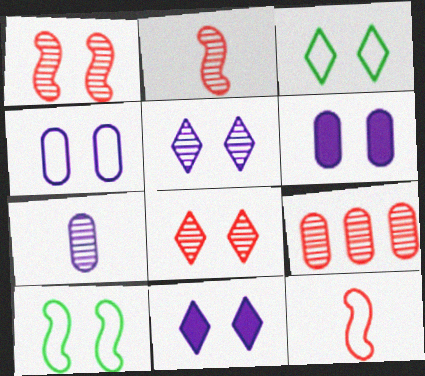[[1, 3, 6], 
[2, 8, 9], 
[3, 8, 11], 
[6, 8, 10]]